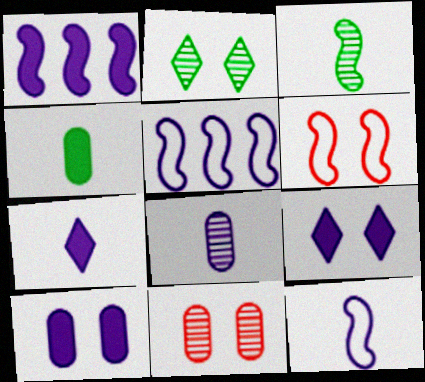[[1, 3, 6], 
[1, 7, 10], 
[2, 6, 10], 
[5, 8, 9], 
[7, 8, 12]]